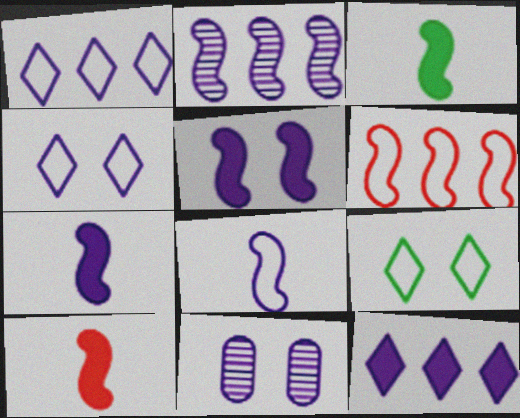[[1, 7, 11], 
[2, 5, 8], 
[3, 7, 10], 
[4, 5, 11], 
[8, 11, 12]]